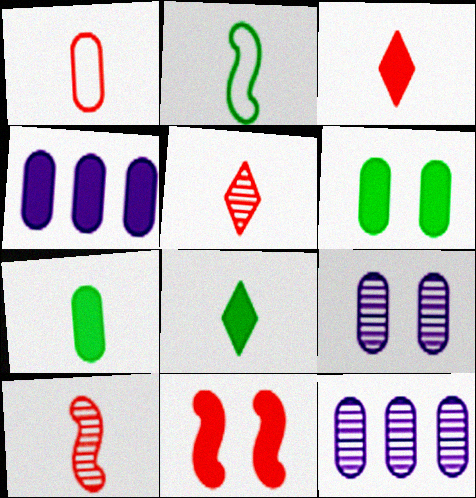[[1, 3, 10], 
[1, 6, 12], 
[4, 8, 11]]